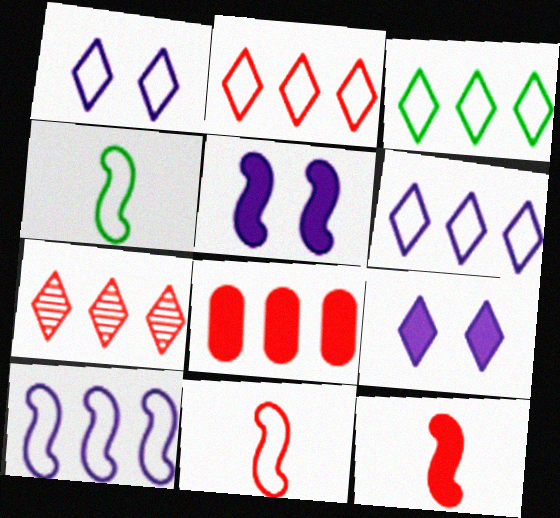[[2, 3, 6]]